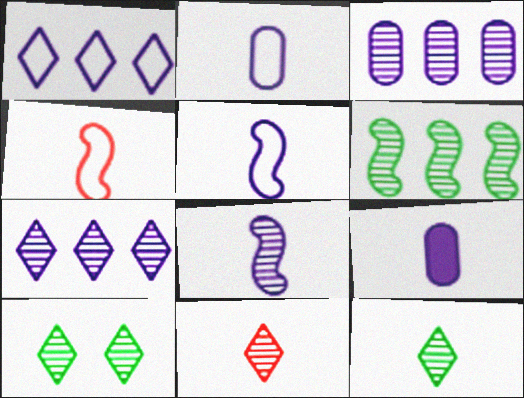[[4, 9, 12], 
[7, 10, 11]]